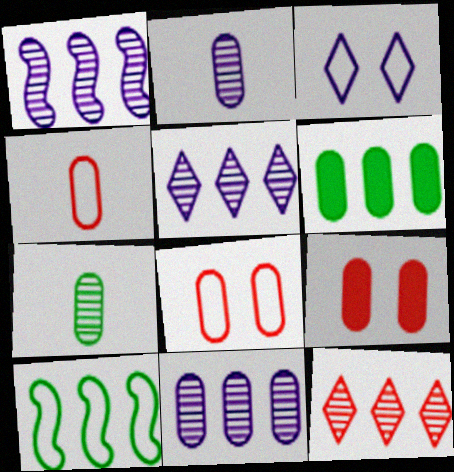[[1, 5, 11], 
[2, 6, 8], 
[3, 4, 10]]